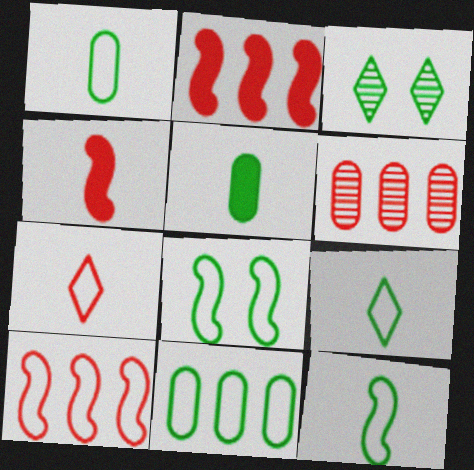[[1, 9, 12], 
[8, 9, 11]]